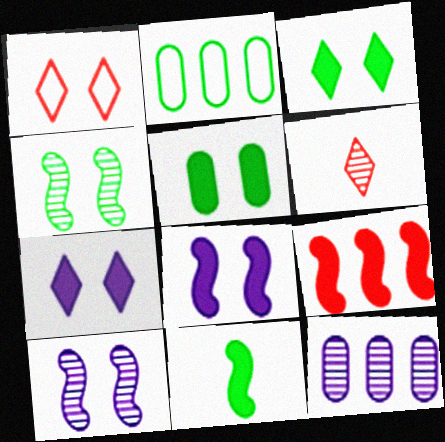[[1, 5, 10], 
[1, 11, 12], 
[2, 6, 8], 
[4, 6, 12], 
[8, 9, 11]]